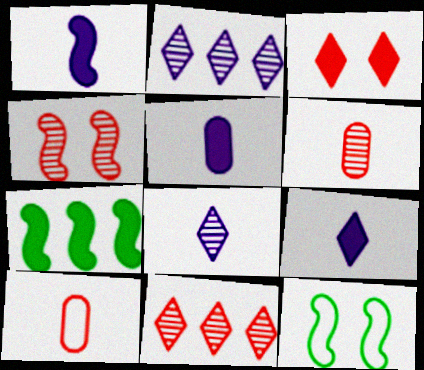[[1, 5, 9], 
[3, 5, 7], 
[4, 6, 11], 
[5, 11, 12]]